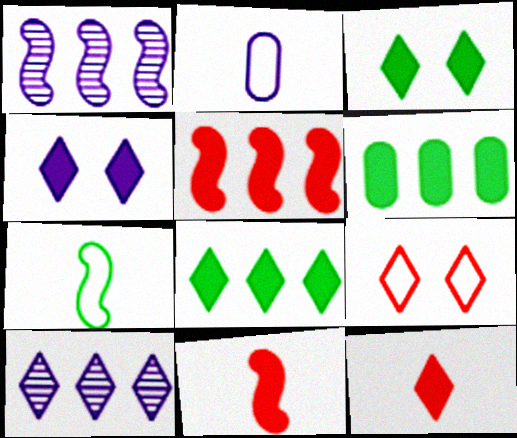[[1, 2, 4], 
[4, 6, 11], 
[4, 8, 12]]